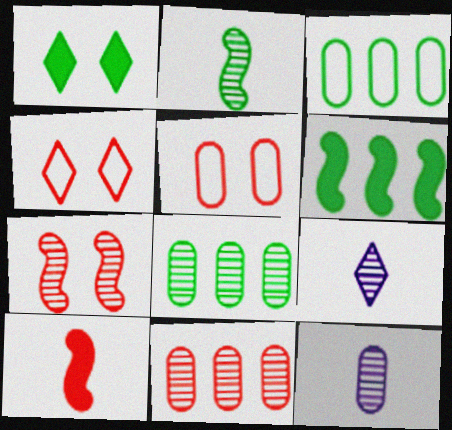[[1, 2, 3], 
[4, 6, 12], 
[4, 10, 11], 
[5, 6, 9], 
[7, 8, 9]]